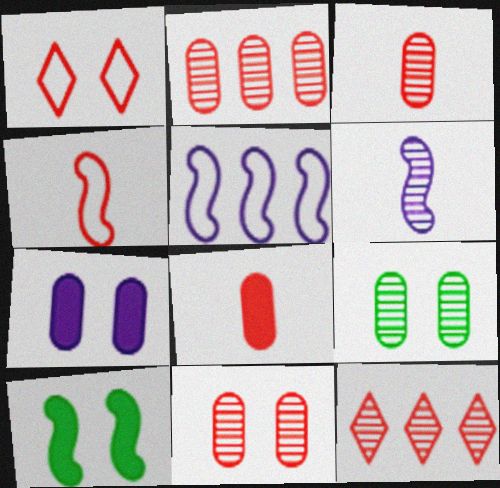[[2, 3, 11], 
[6, 9, 12]]